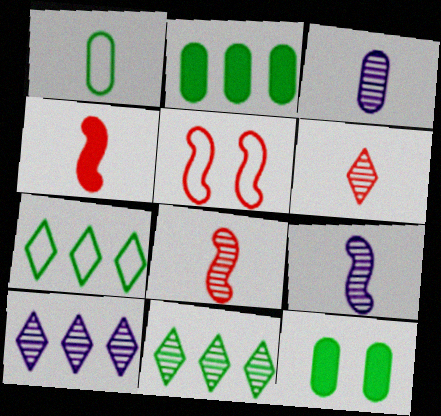[]